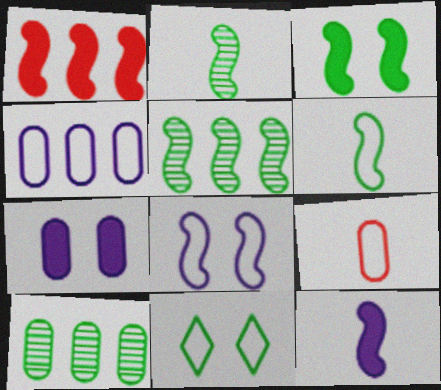[[1, 2, 8], 
[1, 3, 12], 
[3, 5, 6], 
[7, 9, 10]]